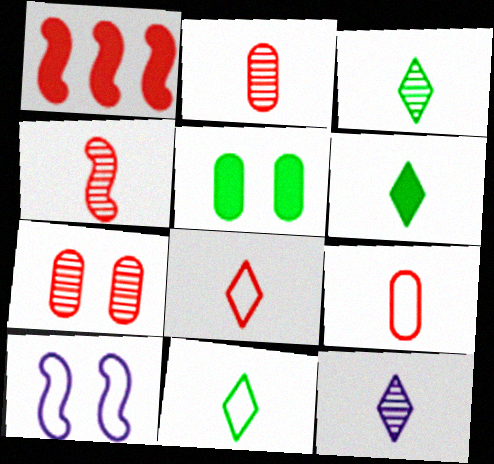[[1, 7, 8], 
[3, 6, 11], 
[6, 8, 12]]